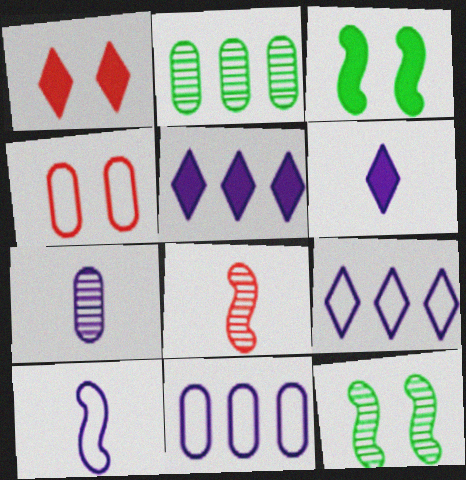[[1, 2, 10], 
[6, 7, 10]]